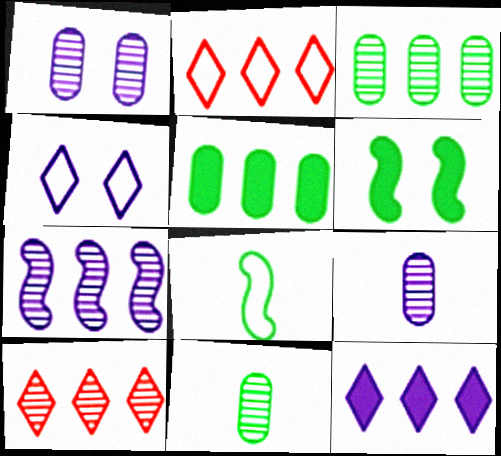[[2, 5, 7], 
[2, 6, 9], 
[3, 7, 10]]